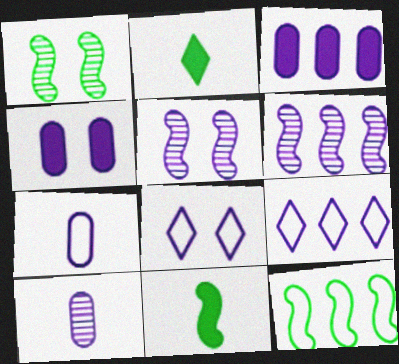[[1, 11, 12], 
[3, 6, 9], 
[4, 5, 8]]